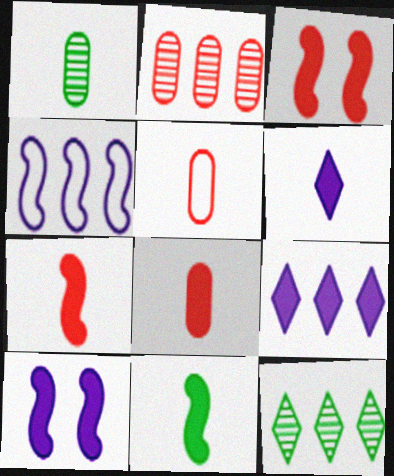[[5, 10, 12], 
[6, 8, 11]]